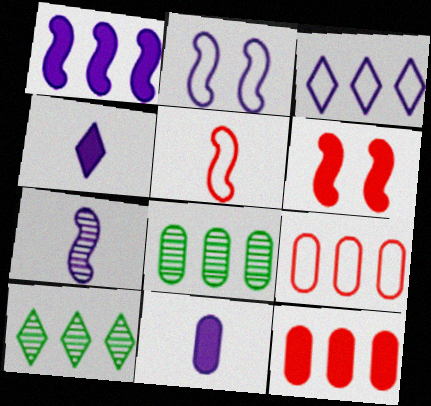[[1, 2, 7], 
[1, 9, 10]]